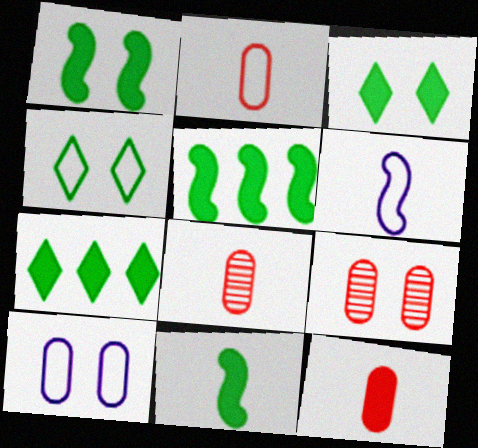[[1, 5, 11], 
[2, 8, 12], 
[6, 7, 9]]